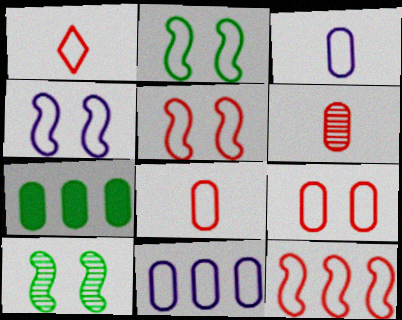[[1, 2, 11], 
[1, 9, 12], 
[2, 4, 5]]